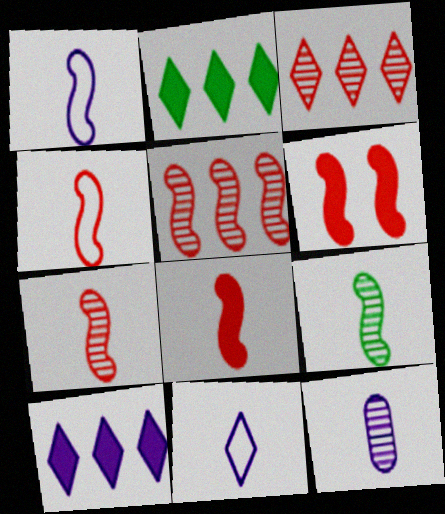[[1, 8, 9], 
[4, 5, 6], 
[4, 7, 8]]